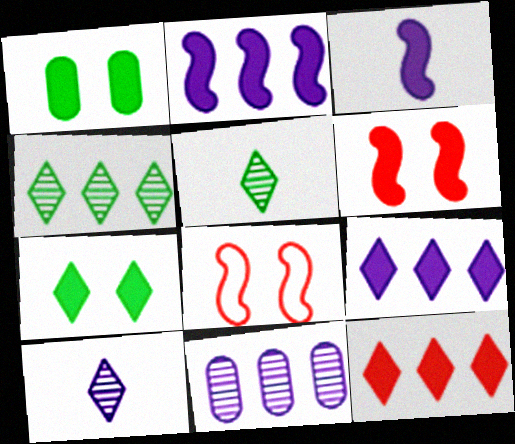[[1, 3, 12]]